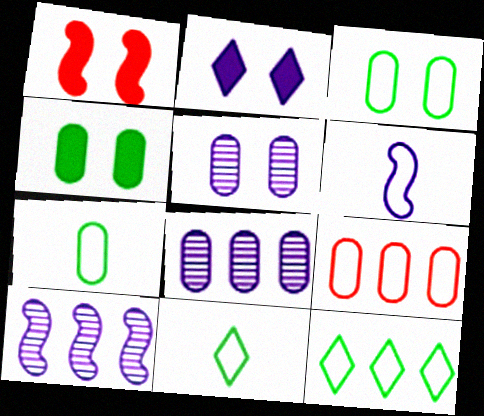[[1, 2, 4], 
[1, 8, 11], 
[2, 6, 8]]